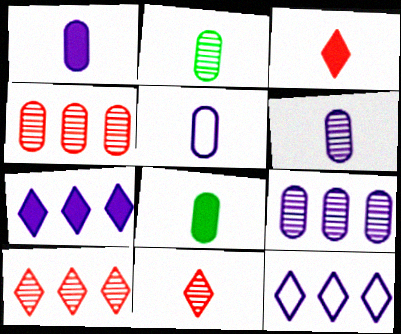[[1, 5, 6]]